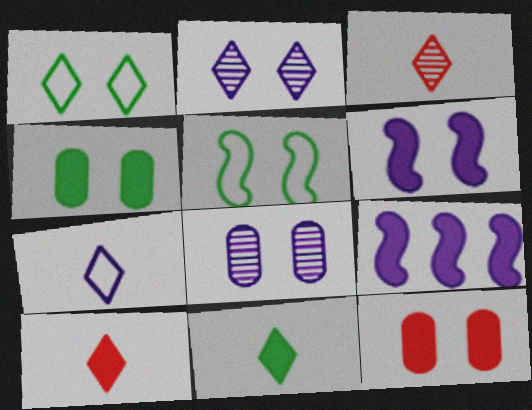[[2, 5, 12], 
[3, 7, 11], 
[4, 9, 10], 
[7, 8, 9], 
[9, 11, 12]]